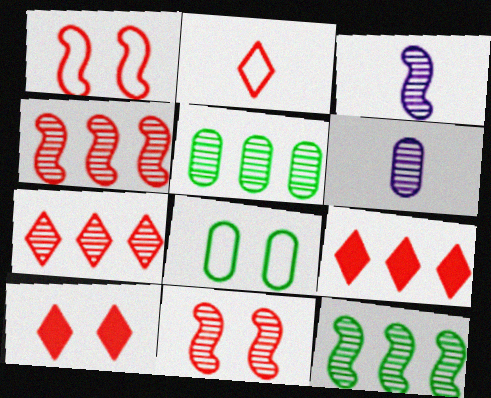[[2, 7, 10], 
[3, 8, 9], 
[3, 11, 12]]